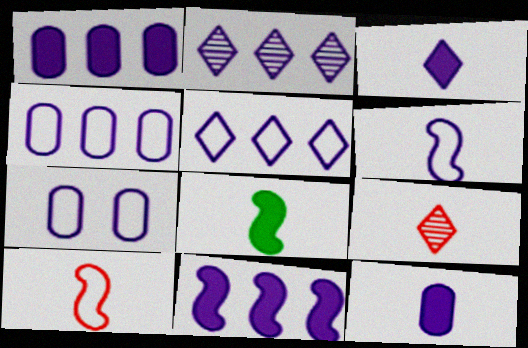[[2, 4, 11], 
[5, 6, 7]]